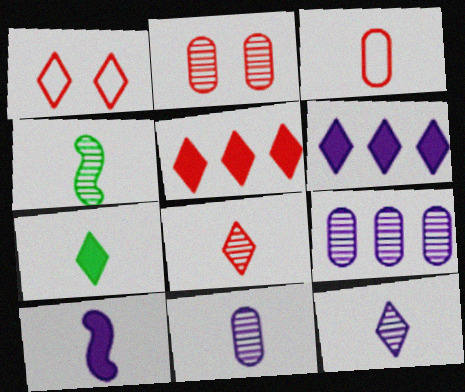[[1, 5, 8], 
[4, 8, 11]]